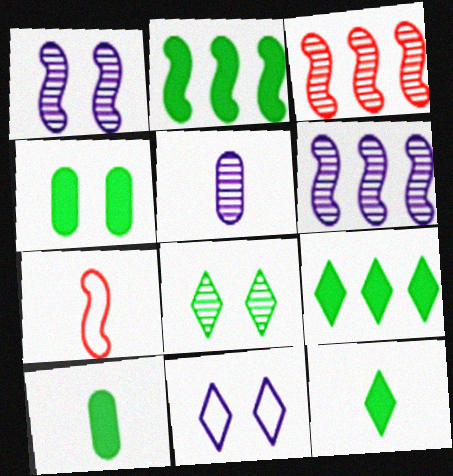[[1, 2, 7], 
[2, 4, 12], 
[3, 5, 8], 
[3, 10, 11], 
[5, 7, 12]]